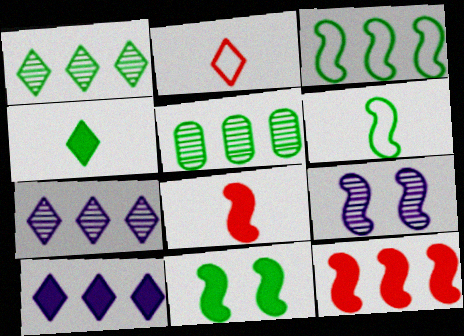[[3, 8, 9], 
[6, 9, 12]]